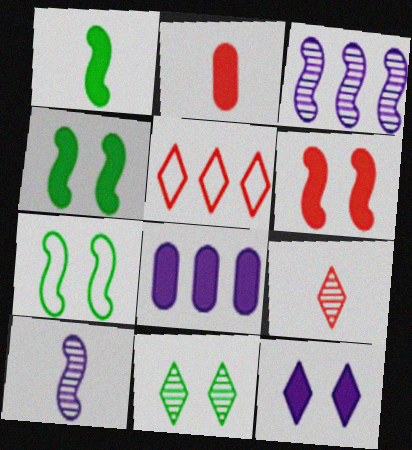[[7, 8, 9]]